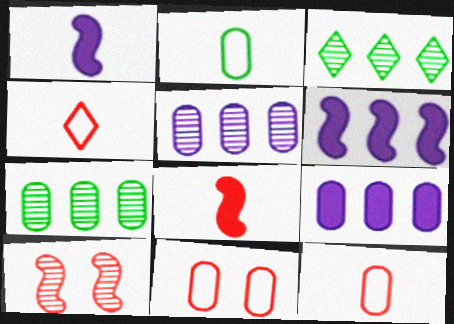[[1, 3, 11]]